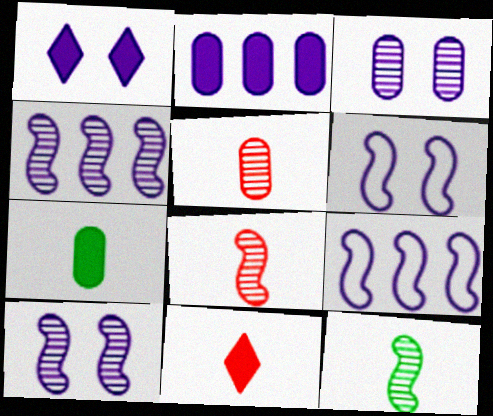[[1, 3, 6]]